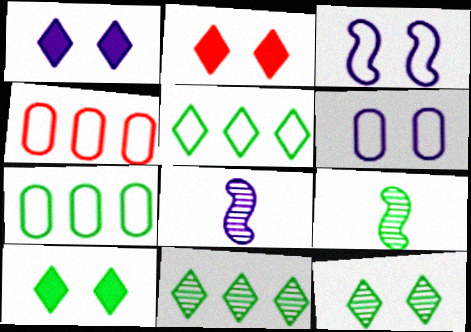[[1, 2, 10], 
[1, 4, 9], 
[2, 7, 8], 
[4, 8, 10], 
[7, 9, 10]]